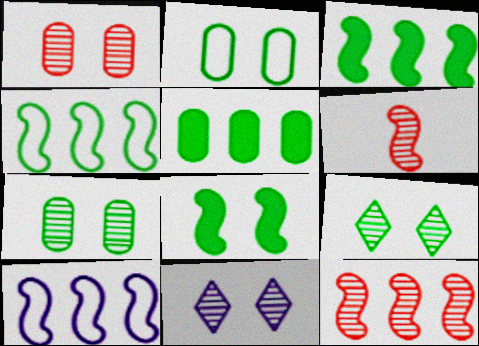[[2, 8, 9], 
[3, 10, 12], 
[6, 8, 10]]